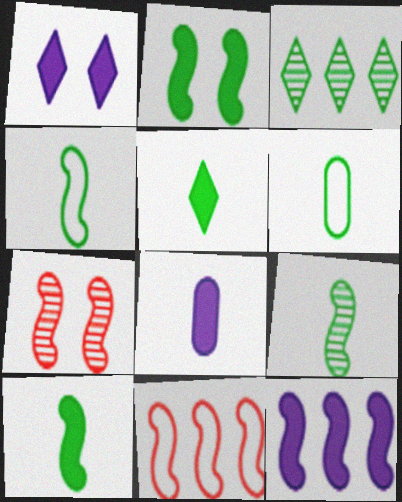[[1, 8, 12], 
[2, 3, 6], 
[4, 7, 12], 
[4, 9, 10], 
[5, 6, 9]]